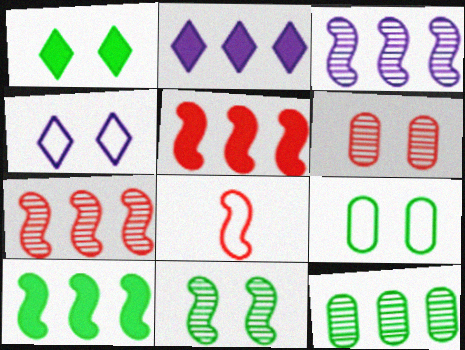[[1, 9, 11]]